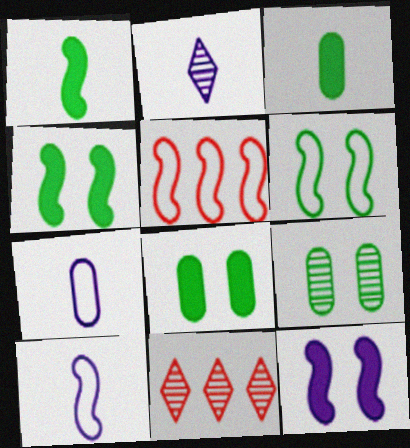[[2, 5, 8], 
[4, 7, 11], 
[5, 6, 10], 
[8, 10, 11]]